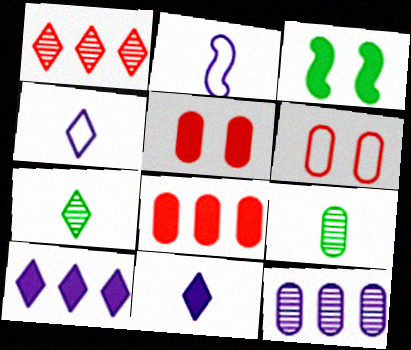[[3, 8, 11]]